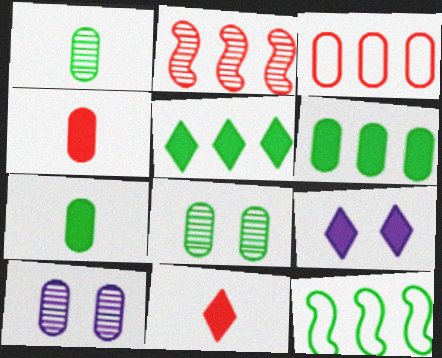[[3, 7, 10], 
[5, 9, 11], 
[10, 11, 12]]